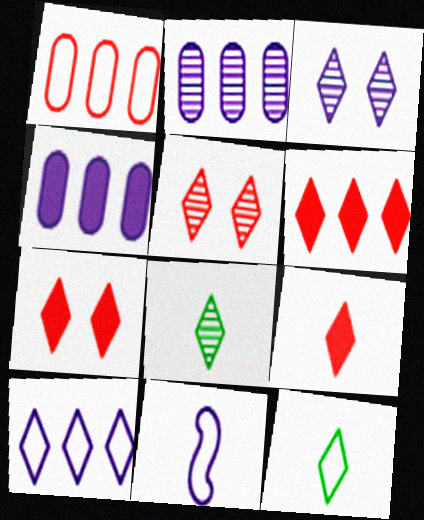[[3, 4, 11], 
[3, 6, 12], 
[6, 7, 9], 
[7, 8, 10]]